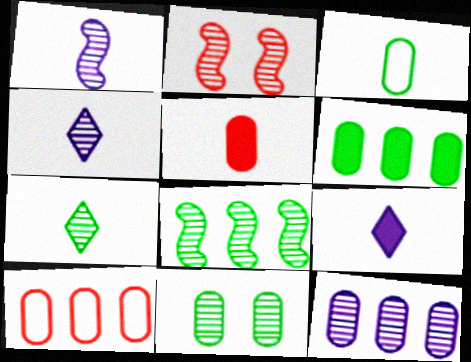[[1, 2, 8], 
[2, 7, 12], 
[3, 6, 11], 
[6, 10, 12], 
[7, 8, 11]]